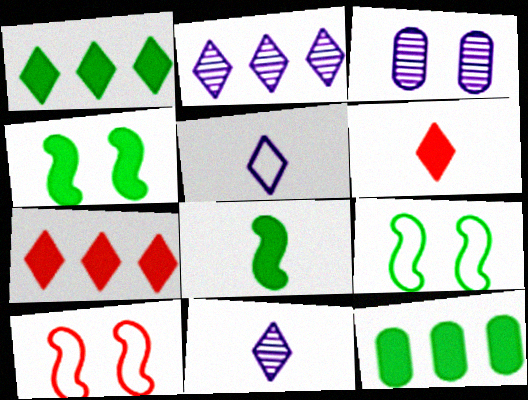[[10, 11, 12]]